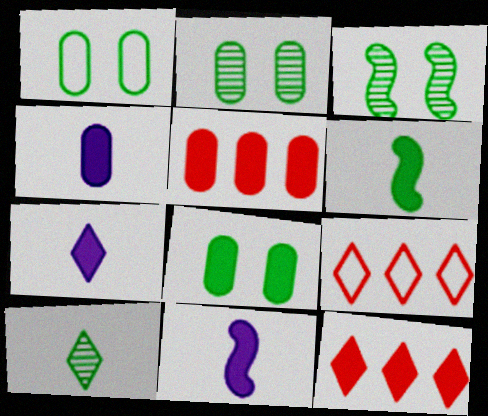[[1, 2, 8], 
[2, 9, 11], 
[3, 4, 9], 
[4, 5, 8], 
[4, 7, 11], 
[8, 11, 12]]